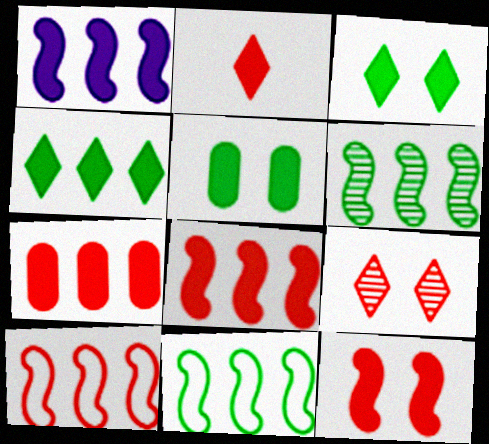[[1, 2, 5], 
[1, 4, 7], 
[1, 6, 10], 
[2, 7, 12]]